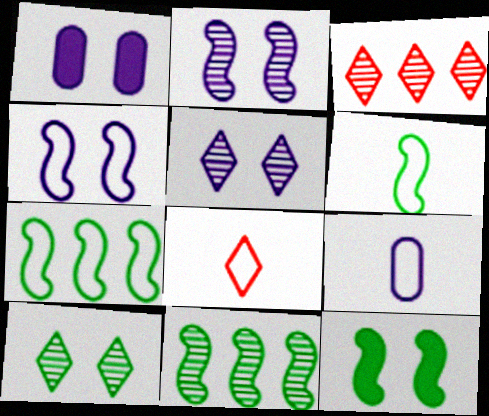[[1, 3, 6], 
[1, 4, 5], 
[1, 8, 11], 
[3, 9, 12], 
[6, 8, 9], 
[6, 11, 12]]